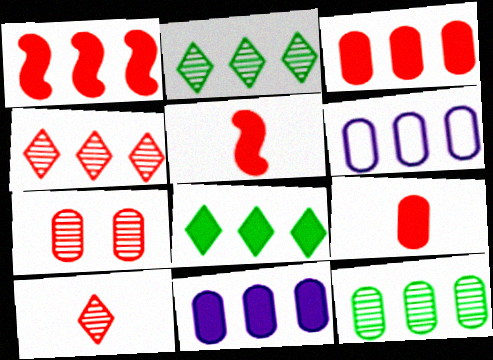[[1, 2, 6], 
[1, 8, 11], 
[3, 6, 12]]